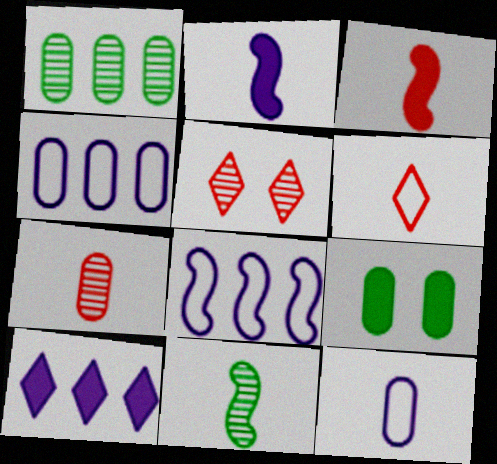[[3, 6, 7], 
[3, 9, 10], 
[4, 7, 9]]